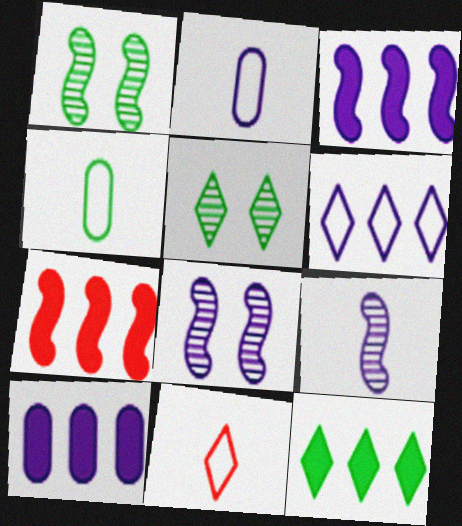[[1, 4, 12], 
[1, 10, 11], 
[2, 5, 7], 
[7, 10, 12]]